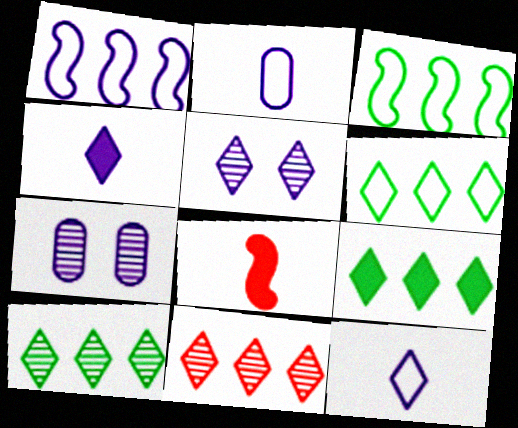[[1, 4, 7], 
[6, 7, 8], 
[6, 9, 10]]